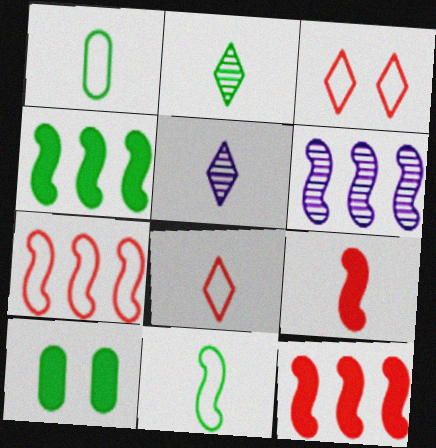[[1, 5, 9], 
[4, 6, 7], 
[5, 7, 10], 
[6, 8, 10]]